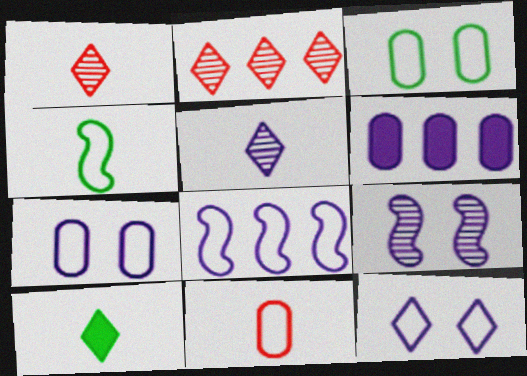[[2, 10, 12]]